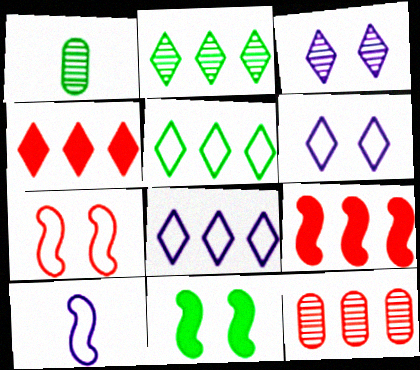[[1, 5, 11], 
[1, 6, 9], 
[2, 4, 8]]